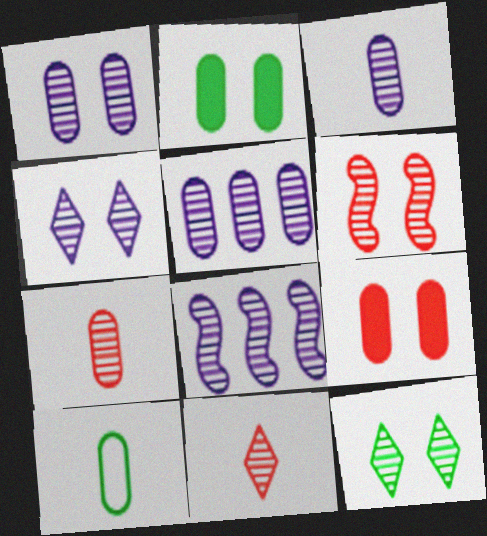[[1, 3, 5], 
[1, 6, 12], 
[3, 4, 8], 
[5, 9, 10], 
[7, 8, 12]]